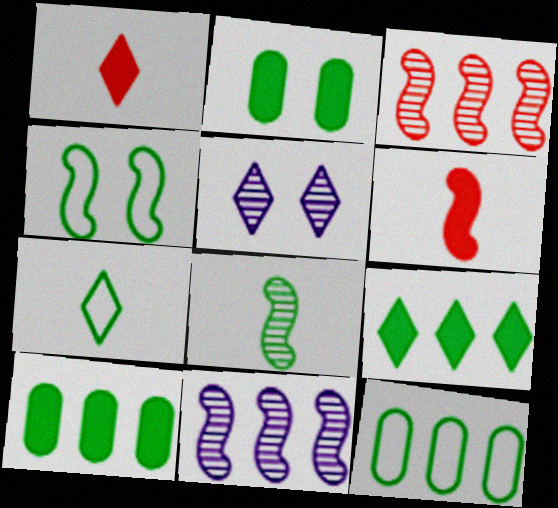[[4, 6, 11], 
[4, 7, 12], 
[5, 6, 12]]